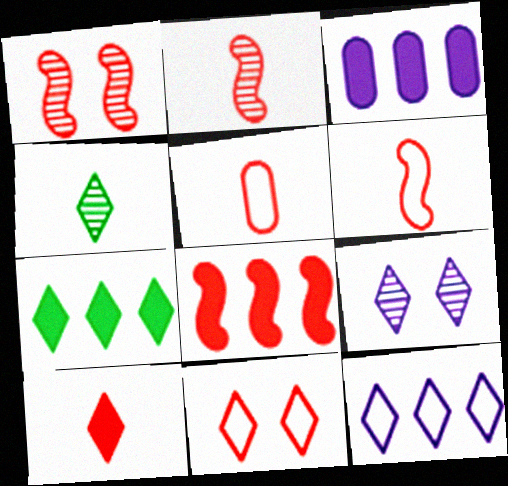[[1, 6, 8], 
[2, 5, 10], 
[3, 7, 8]]